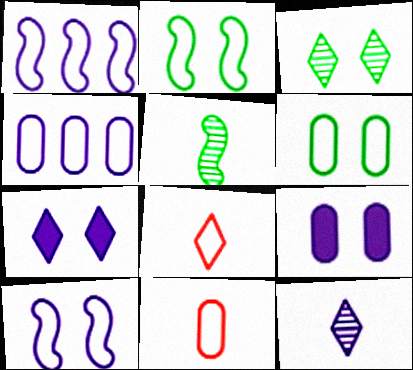[[1, 6, 8], 
[1, 9, 12], 
[2, 4, 8], 
[4, 6, 11]]